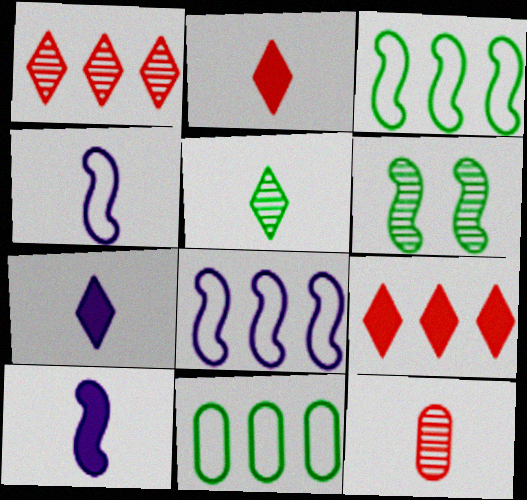[]